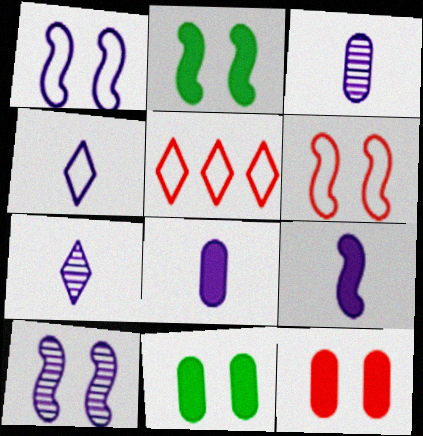[[2, 3, 5], 
[2, 6, 10], 
[3, 4, 9]]